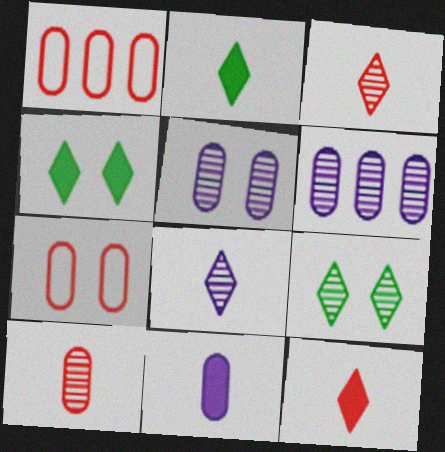[]